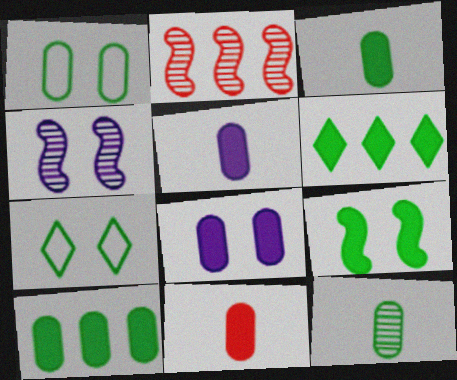[[1, 10, 12], 
[2, 5, 7], 
[3, 5, 11], 
[3, 6, 9], 
[8, 10, 11]]